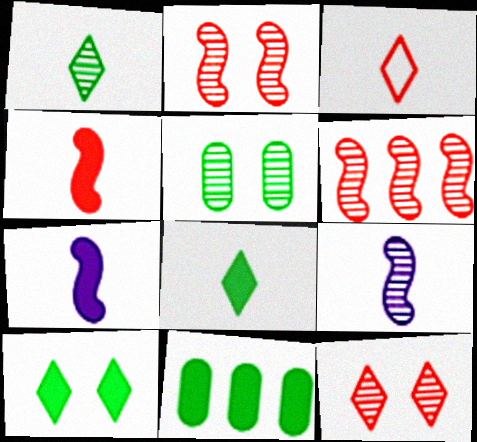[]